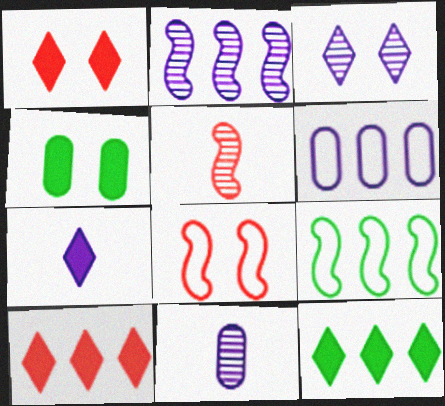[[1, 7, 12], 
[1, 9, 11], 
[2, 3, 11], 
[3, 4, 8], 
[8, 11, 12]]